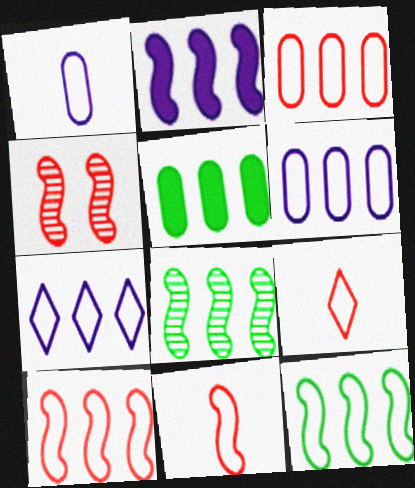[[2, 8, 10], 
[3, 7, 12]]